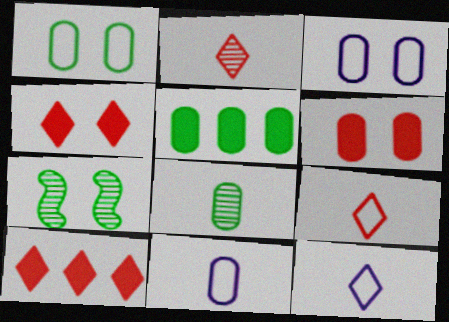[[1, 5, 8], 
[3, 4, 7], 
[7, 10, 11]]